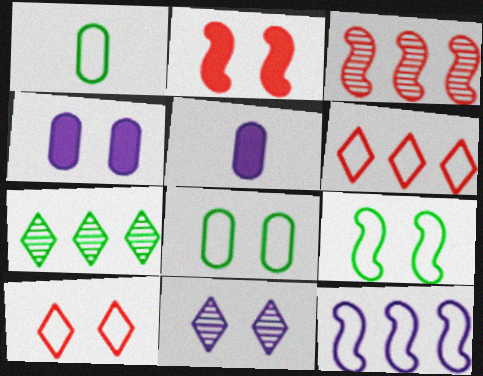[[1, 10, 12], 
[2, 8, 11], 
[5, 11, 12]]